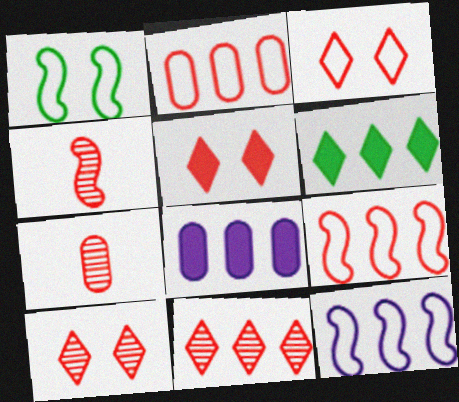[[2, 4, 5], 
[3, 5, 10], 
[5, 7, 9]]